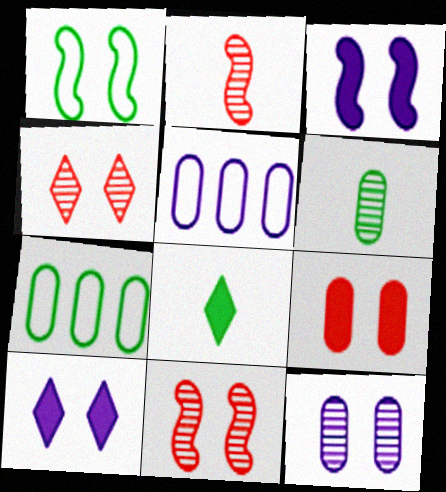[[1, 3, 11], 
[2, 7, 10], 
[5, 6, 9], 
[5, 8, 11]]